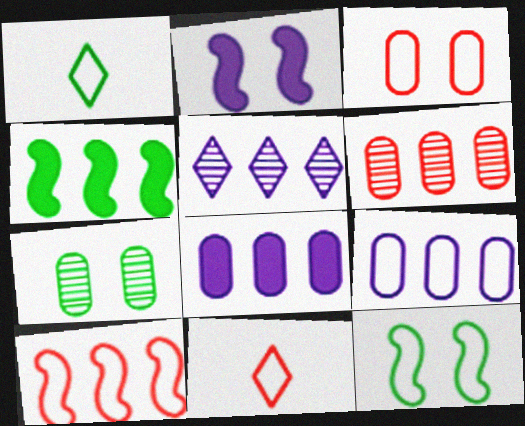[[1, 2, 6], 
[1, 4, 7], 
[3, 10, 11], 
[9, 11, 12]]